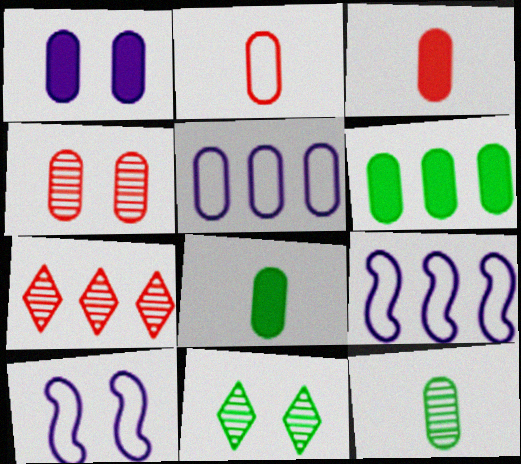[[1, 3, 6], 
[3, 9, 11], 
[4, 5, 8], 
[6, 7, 9], 
[7, 8, 10]]